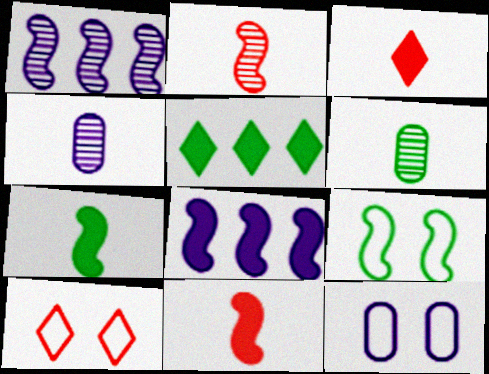[[1, 9, 11], 
[2, 5, 12], 
[2, 8, 9], 
[5, 6, 9], 
[6, 8, 10], 
[9, 10, 12]]